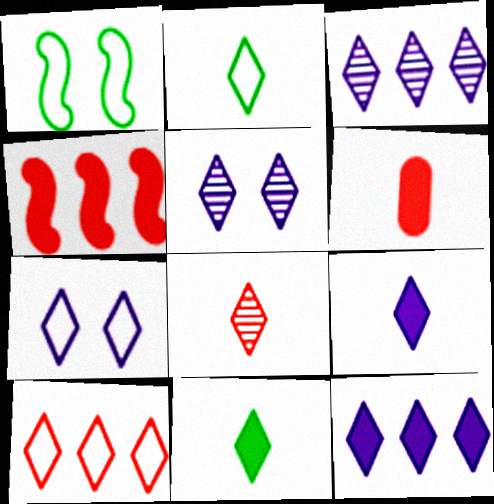[[1, 3, 6], 
[2, 7, 10], 
[2, 8, 9], 
[3, 7, 9], 
[5, 10, 11]]